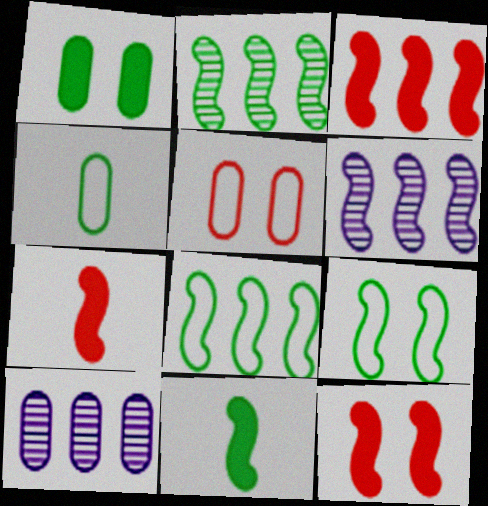[[2, 9, 11], 
[3, 6, 8], 
[3, 7, 12], 
[6, 7, 9]]